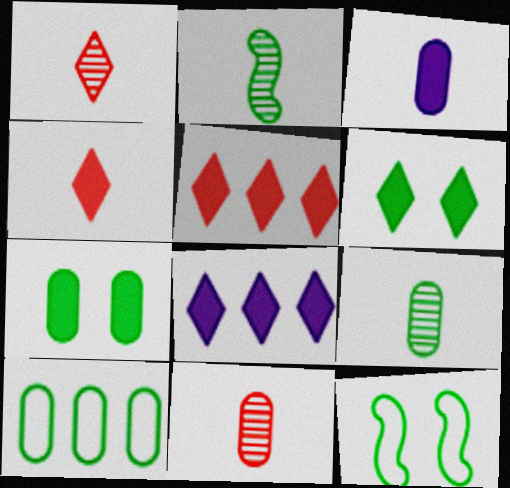[[2, 6, 10], 
[4, 6, 8], 
[7, 9, 10], 
[8, 11, 12]]